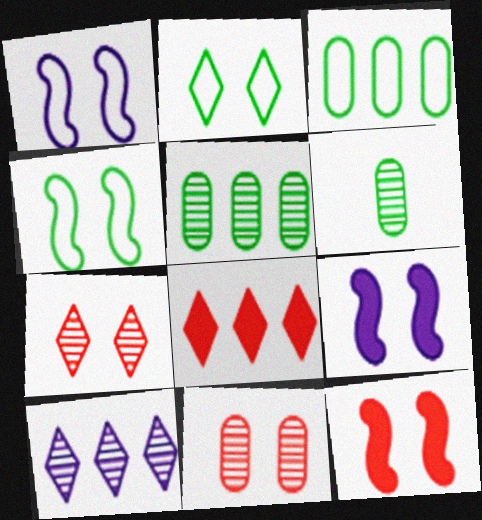[[1, 6, 8], 
[2, 9, 11]]